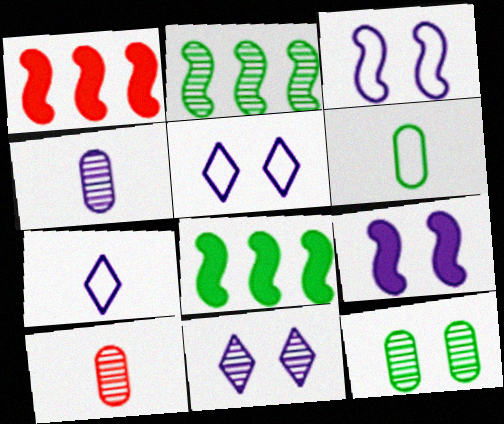[[1, 6, 11], 
[1, 7, 12], 
[2, 10, 11], 
[5, 8, 10]]